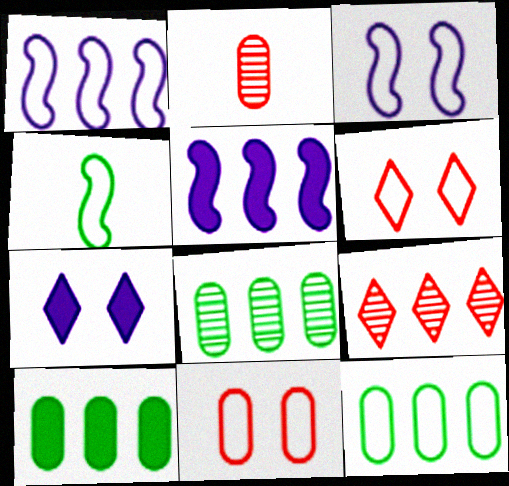[[1, 9, 10], 
[5, 9, 12], 
[8, 10, 12]]